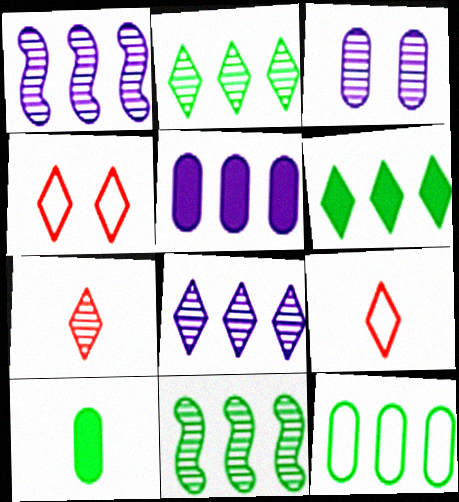[[1, 4, 10], 
[3, 7, 11], 
[6, 11, 12]]